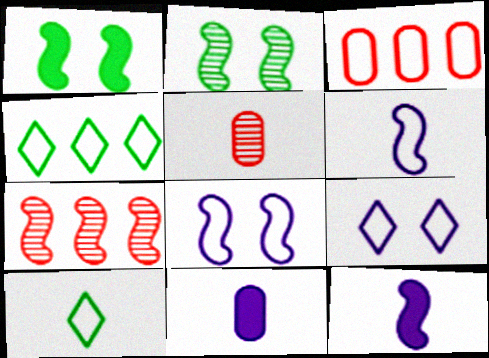[[1, 6, 7], 
[3, 8, 10], 
[5, 10, 12]]